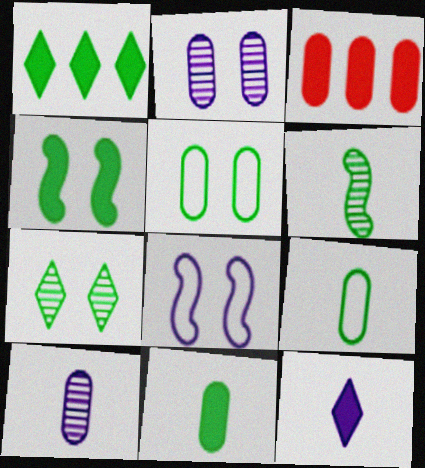[[1, 4, 11], 
[1, 5, 6], 
[2, 3, 9], 
[3, 4, 12], 
[3, 5, 10], 
[4, 5, 7]]